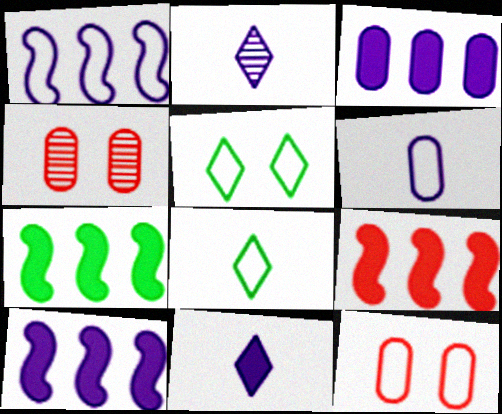[[1, 8, 12], 
[2, 7, 12], 
[4, 8, 10], 
[7, 9, 10]]